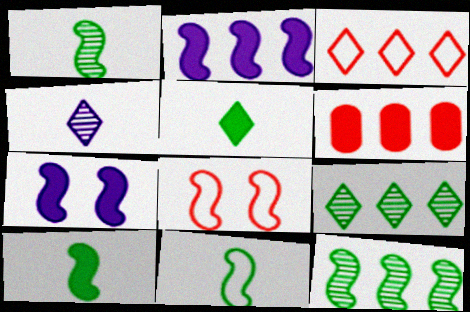[[1, 2, 8], 
[1, 10, 11], 
[5, 6, 7]]